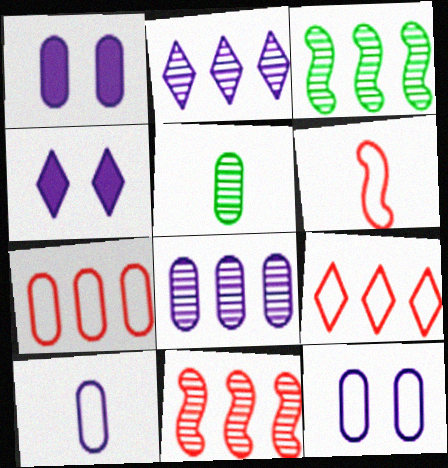[[1, 5, 7], 
[1, 8, 10]]